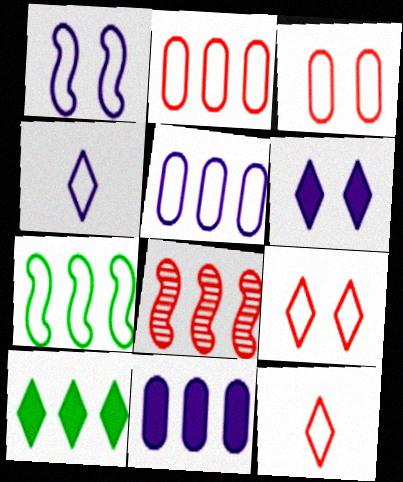[[1, 4, 5], 
[3, 4, 7], 
[5, 8, 10]]